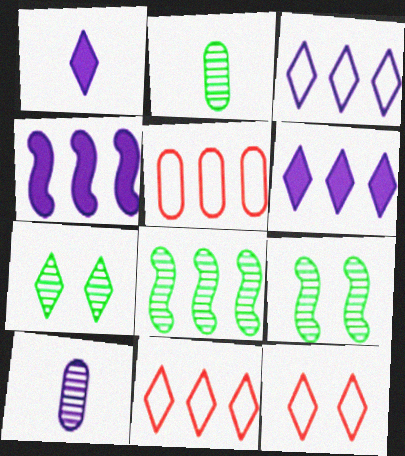[[1, 5, 9], 
[1, 7, 11], 
[2, 4, 12], 
[2, 7, 8], 
[5, 6, 8]]